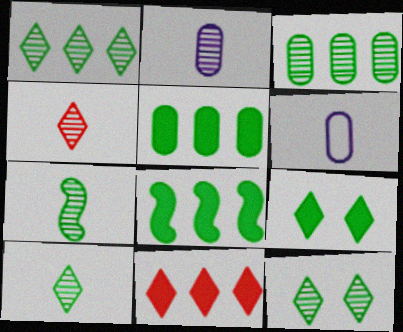[[1, 10, 12], 
[2, 4, 7], 
[3, 7, 12]]